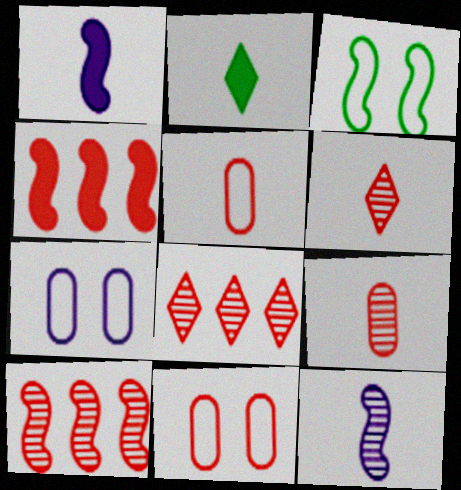[[1, 3, 10], 
[2, 5, 12], 
[2, 7, 10], 
[3, 4, 12], 
[4, 6, 11]]